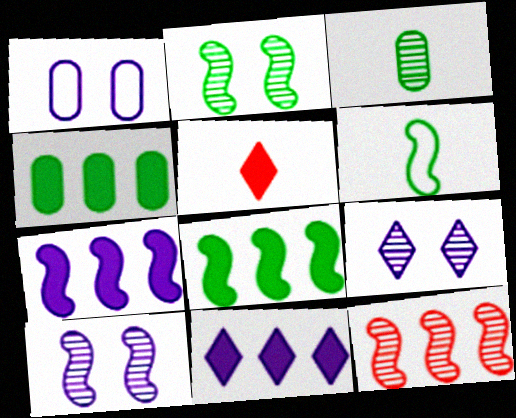[[2, 6, 8], 
[3, 9, 12]]